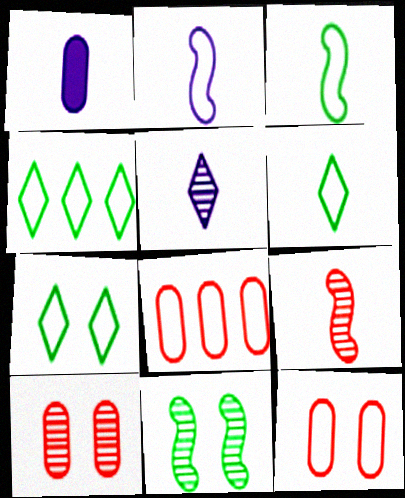[[1, 2, 5], 
[1, 6, 9], 
[2, 4, 12], 
[2, 7, 8], 
[4, 6, 7]]